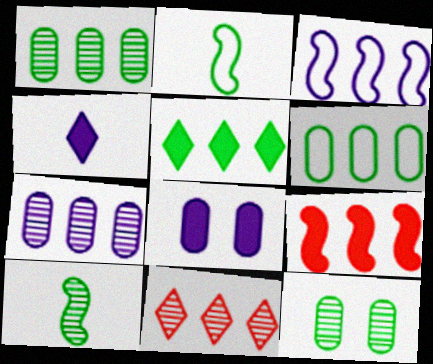[[2, 5, 12], 
[2, 8, 11]]